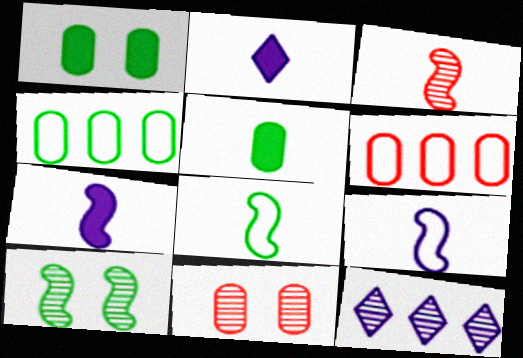[[2, 6, 10], 
[3, 7, 8]]